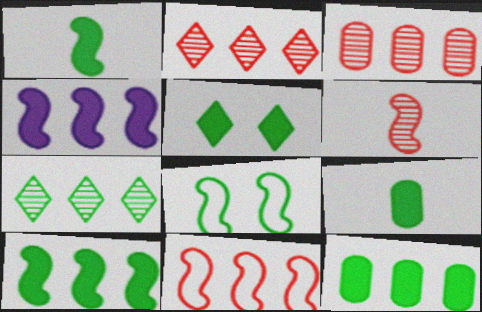[[1, 5, 12], 
[4, 6, 8], 
[5, 9, 10], 
[7, 8, 9]]